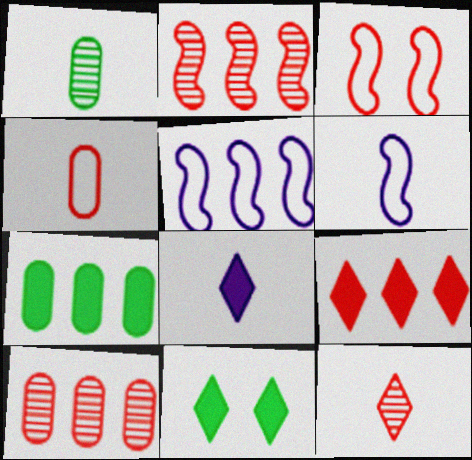[[6, 10, 11], 
[8, 9, 11]]